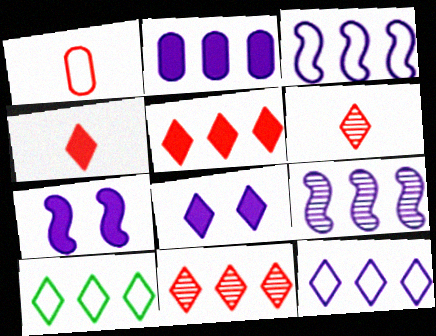[[2, 9, 12], 
[6, 8, 10]]